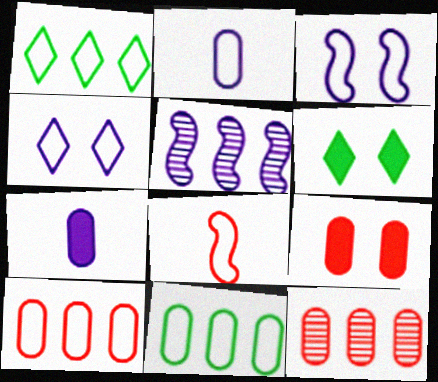[[4, 5, 7], 
[4, 8, 11]]